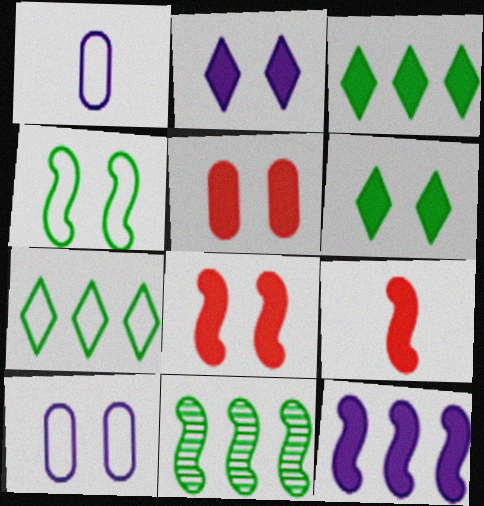[]